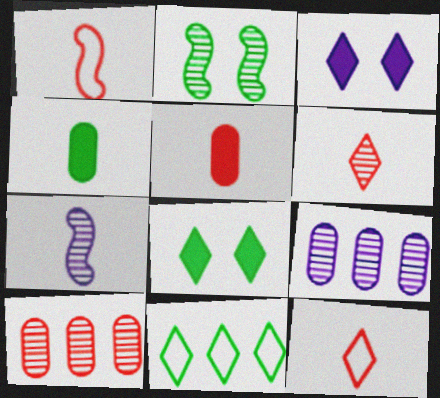[[1, 5, 6], 
[1, 8, 9], 
[2, 4, 11], 
[2, 6, 9], 
[3, 6, 11], 
[4, 7, 12]]